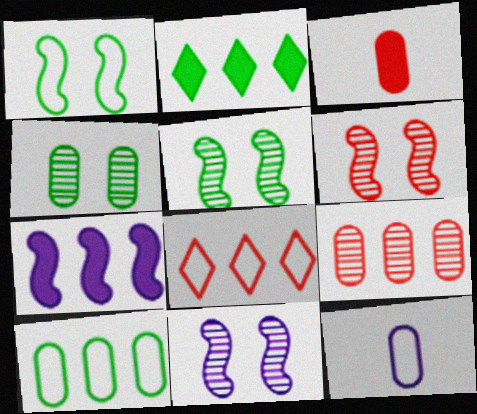[[1, 8, 12], 
[2, 6, 12], 
[3, 6, 8], 
[5, 6, 11]]